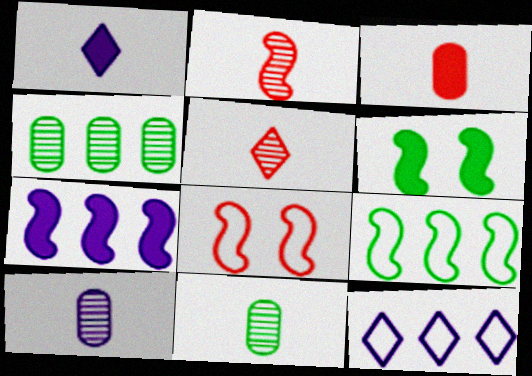[[1, 4, 8]]